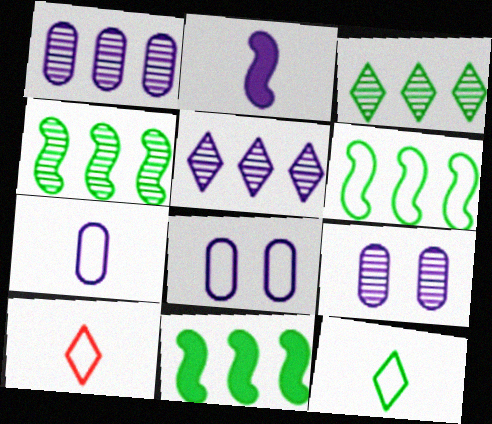[[2, 5, 8], 
[4, 6, 11], 
[6, 8, 10], 
[9, 10, 11]]